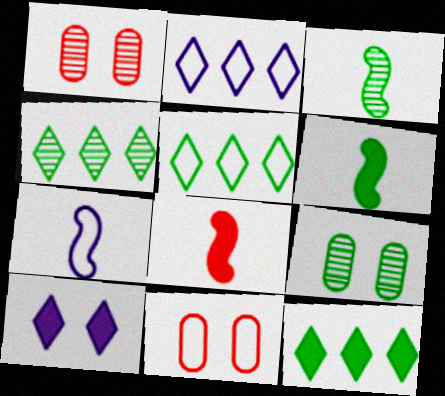[[1, 2, 6], 
[1, 7, 12], 
[2, 8, 9], 
[3, 4, 9], 
[3, 7, 8], 
[4, 5, 12], 
[5, 6, 9], 
[5, 7, 11]]